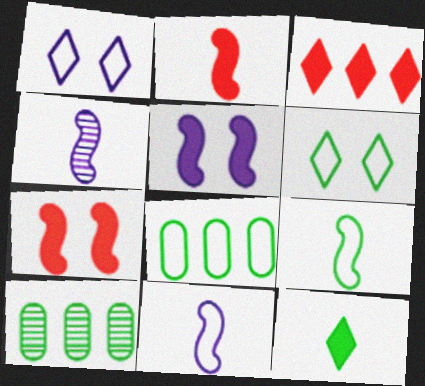[[1, 2, 10], 
[2, 4, 9], 
[6, 8, 9]]